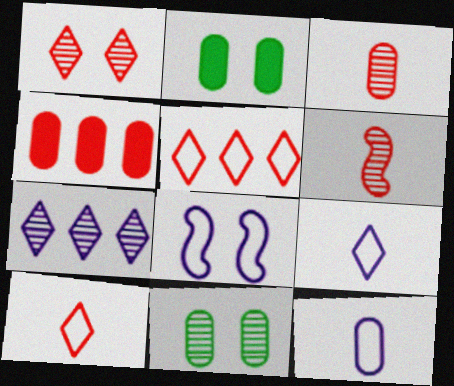[[1, 2, 8], 
[4, 11, 12], 
[6, 7, 11]]